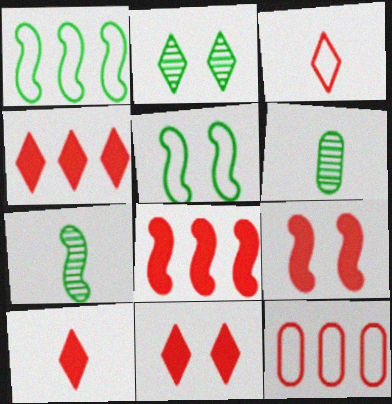[[4, 10, 11]]